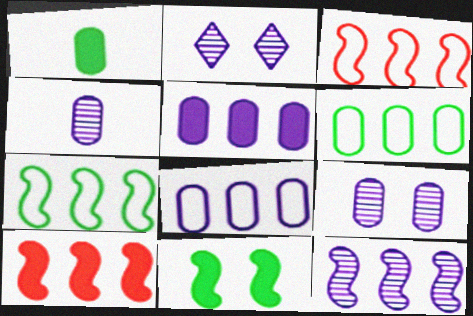[[1, 2, 3], 
[2, 4, 12], 
[7, 10, 12]]